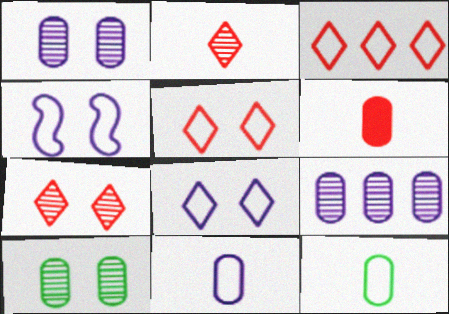[[3, 4, 12]]